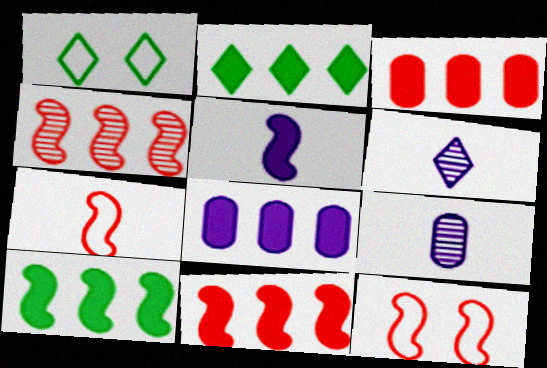[[1, 9, 11], 
[2, 8, 11], 
[2, 9, 12]]